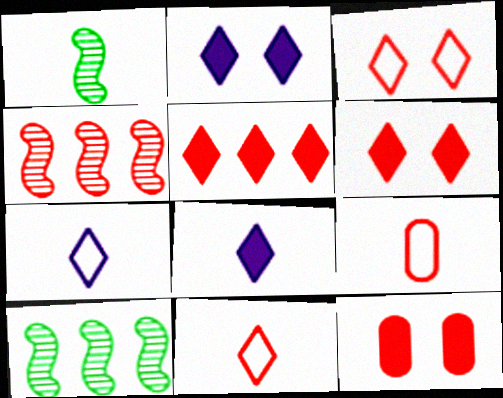[[1, 8, 9], 
[2, 9, 10], 
[4, 6, 9], 
[4, 11, 12], 
[7, 10, 12]]